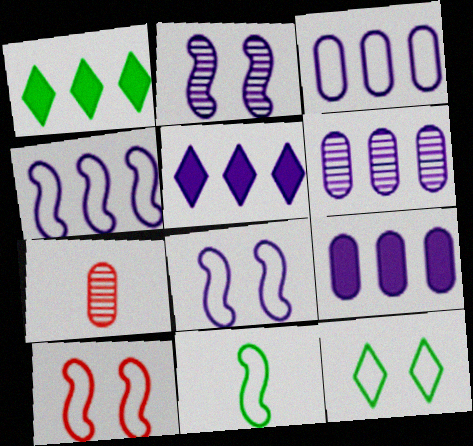[[1, 7, 8], 
[3, 6, 9], 
[4, 5, 6], 
[4, 10, 11]]